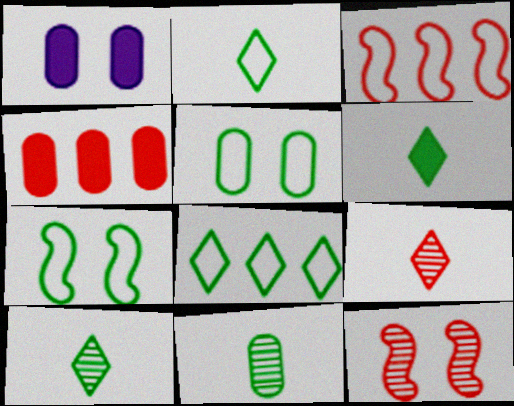[[1, 3, 10], 
[2, 6, 10]]